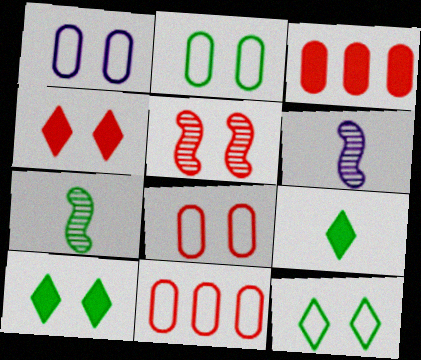[[1, 2, 8], 
[1, 5, 10], 
[3, 6, 12], 
[4, 5, 8], 
[6, 10, 11]]